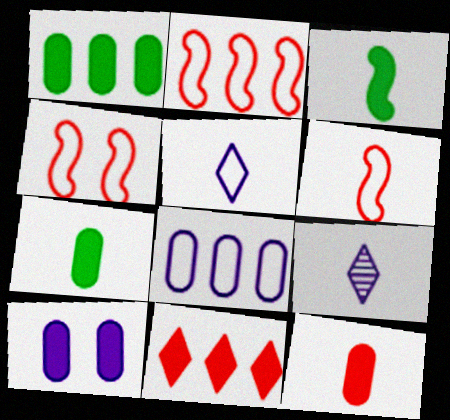[[1, 4, 9], 
[1, 10, 12], 
[2, 4, 6], 
[3, 10, 11], 
[6, 7, 9]]